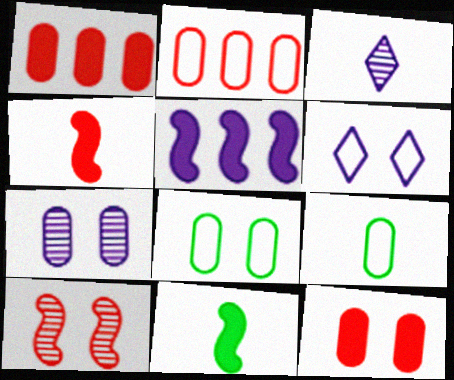[[1, 7, 9], 
[3, 4, 9], 
[7, 8, 12]]